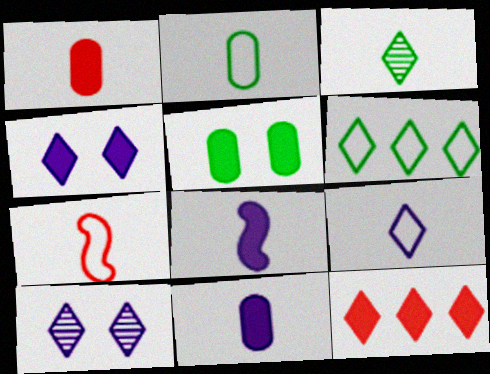[[2, 7, 9], 
[3, 7, 11], 
[5, 8, 12]]